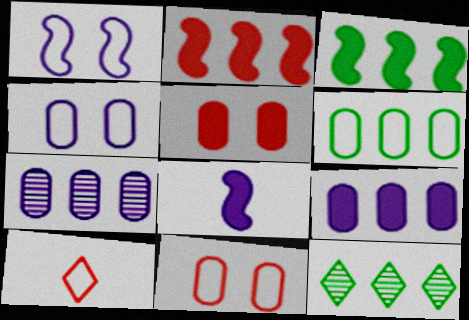[[1, 6, 10], 
[3, 6, 12], 
[8, 11, 12]]